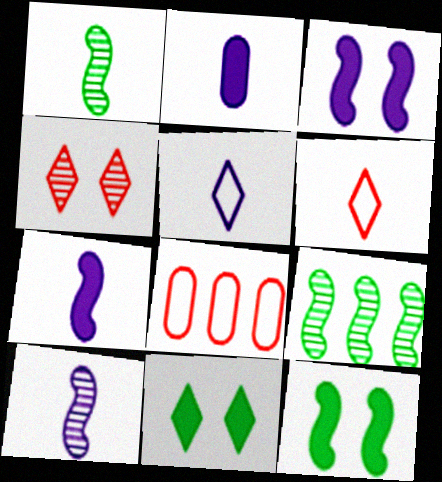[[1, 2, 6], 
[2, 5, 10], 
[8, 10, 11]]